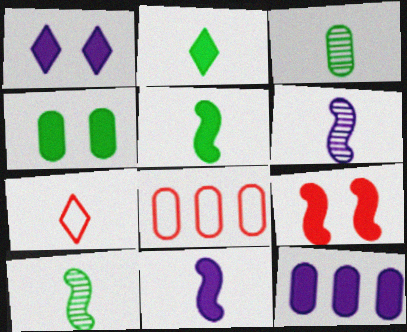[[1, 4, 9], 
[1, 8, 10], 
[1, 11, 12], 
[2, 9, 12], 
[3, 7, 11]]